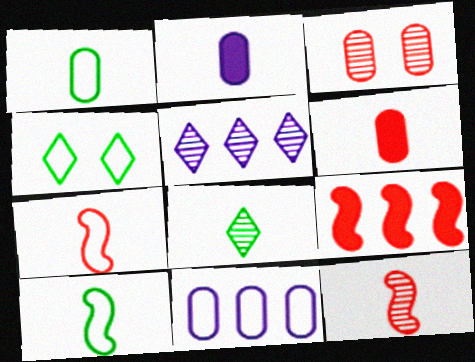[[2, 7, 8], 
[4, 7, 11]]